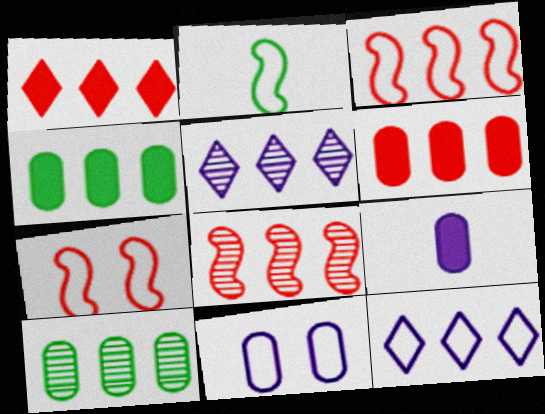[[3, 4, 5], 
[4, 8, 12], 
[5, 8, 10]]